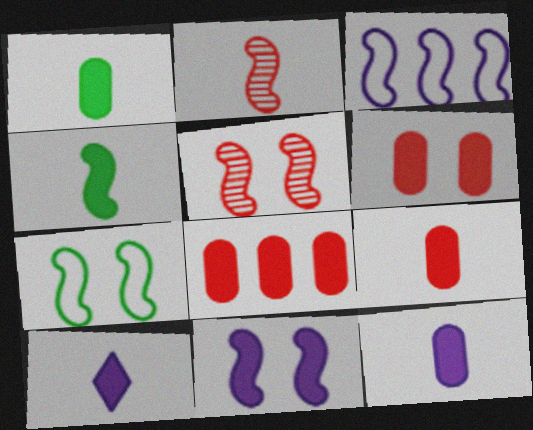[[1, 9, 12], 
[3, 4, 5], 
[4, 9, 10], 
[5, 7, 11], 
[6, 8, 9]]